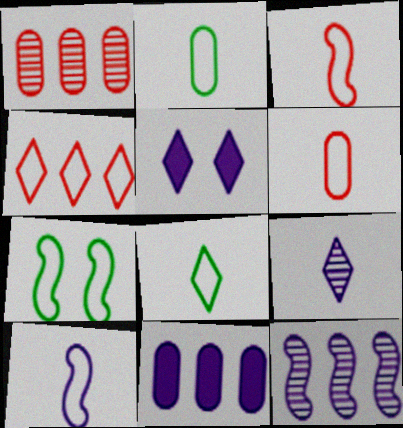[[6, 8, 10]]